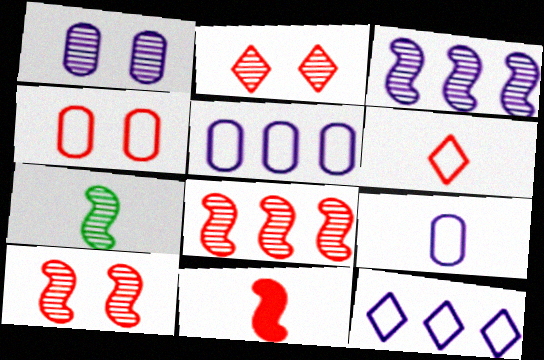[[3, 7, 10]]